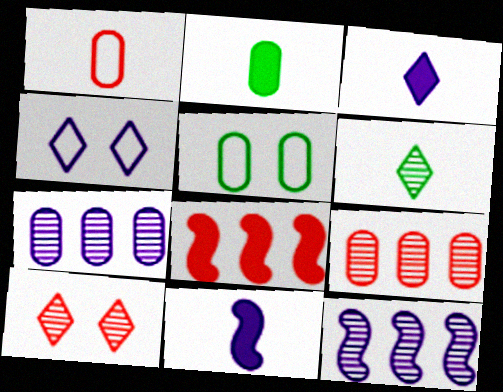[[1, 6, 11], 
[1, 8, 10], 
[4, 7, 11]]